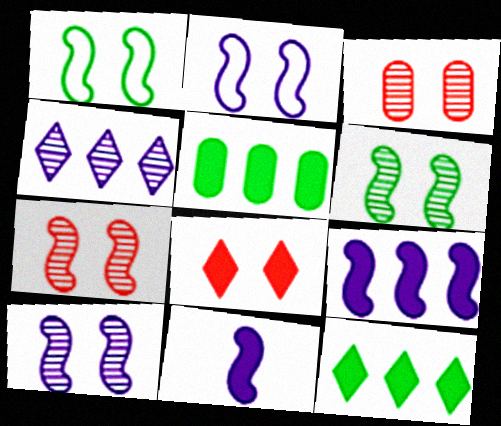[[5, 8, 11], 
[6, 7, 10]]